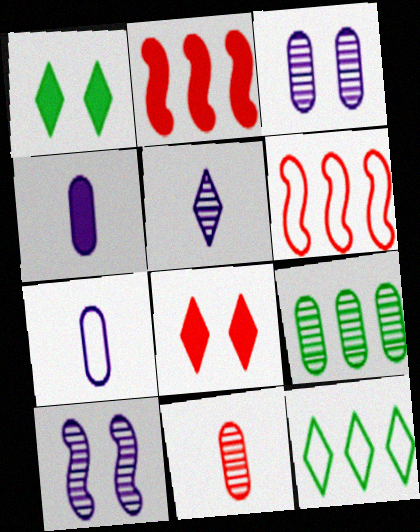[[1, 2, 4], 
[3, 9, 11], 
[5, 8, 12], 
[6, 8, 11]]